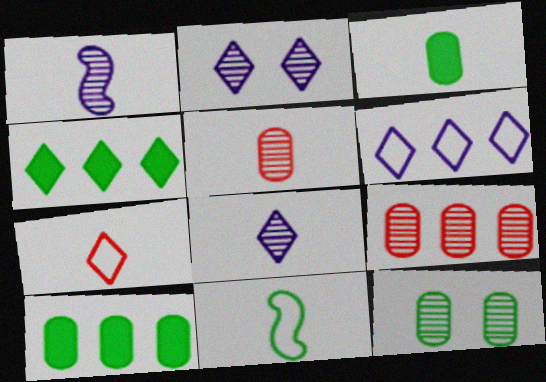[[1, 3, 7], 
[2, 4, 7], 
[4, 11, 12]]